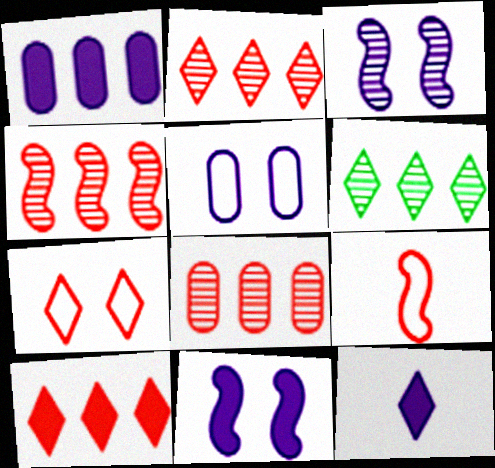[[1, 11, 12], 
[2, 4, 8], 
[6, 7, 12]]